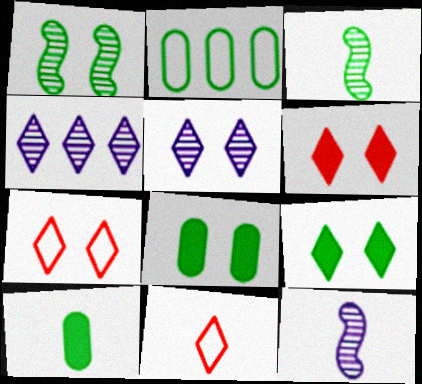[[2, 3, 9], 
[2, 6, 12], 
[4, 9, 11], 
[5, 7, 9], 
[10, 11, 12]]